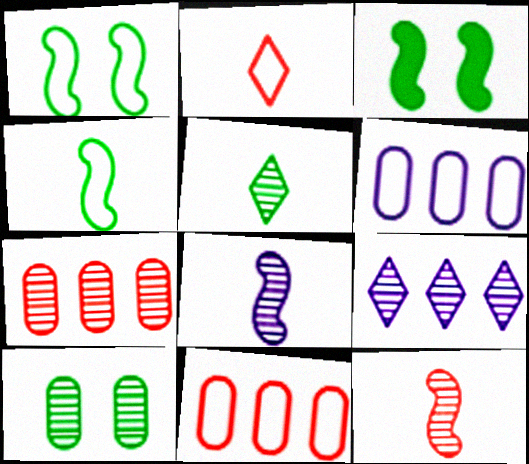[[1, 2, 6], 
[9, 10, 12]]